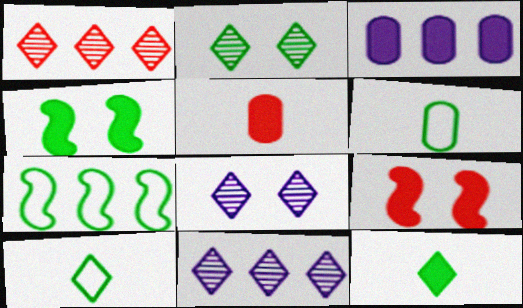[[1, 3, 7], 
[3, 9, 12], 
[5, 7, 8], 
[6, 9, 11]]